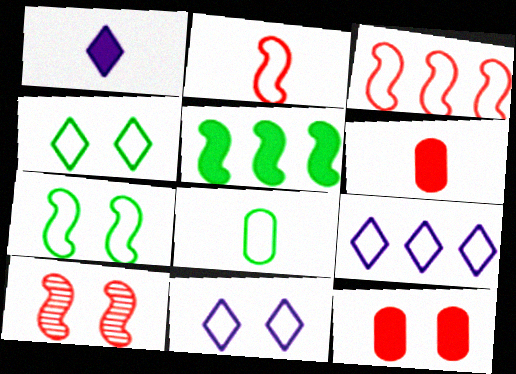[[1, 5, 12], 
[3, 8, 11]]